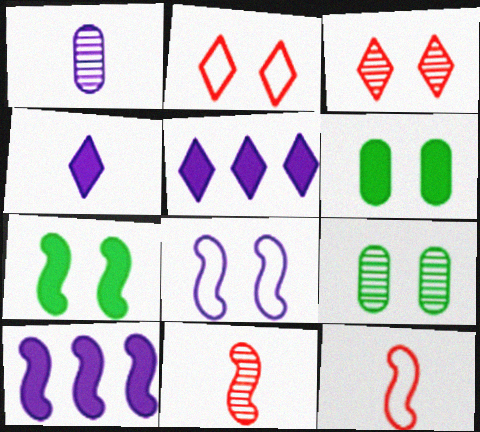[[1, 5, 8], 
[3, 6, 8], 
[5, 9, 12]]